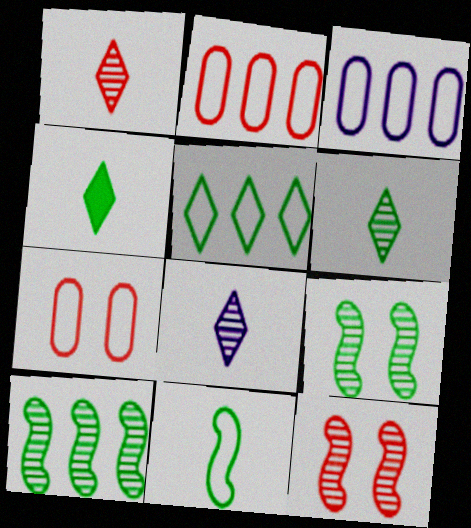[[1, 6, 8], 
[3, 4, 12]]